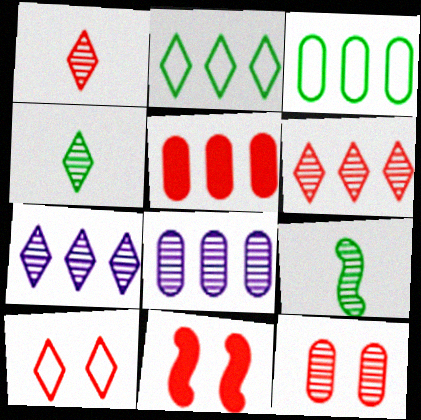[[3, 5, 8], 
[7, 9, 12], 
[10, 11, 12]]